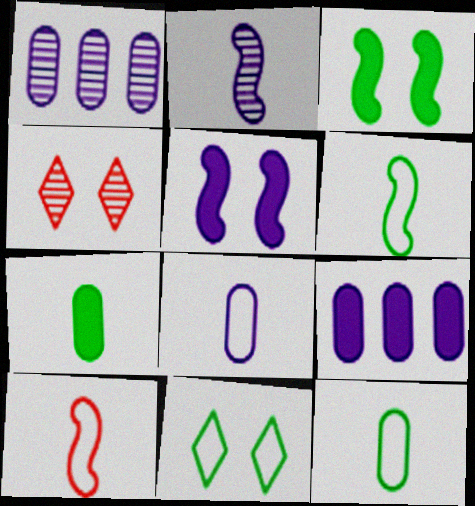[[4, 6, 9]]